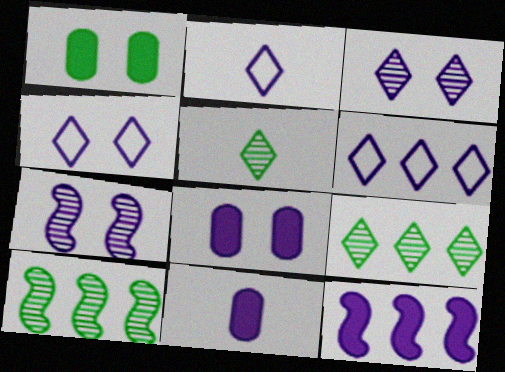[[2, 4, 6], 
[4, 7, 8], 
[6, 7, 11]]